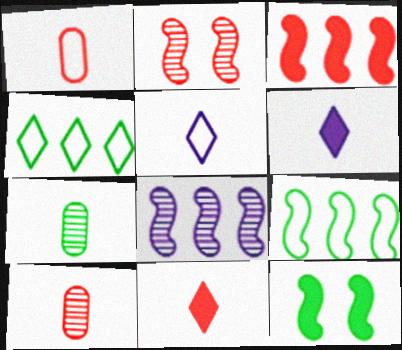[[3, 8, 9], 
[4, 7, 12]]